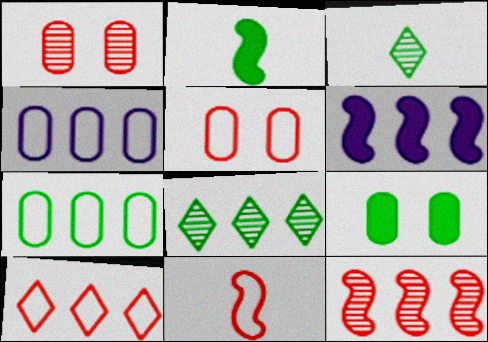[[3, 5, 6], 
[5, 10, 11]]